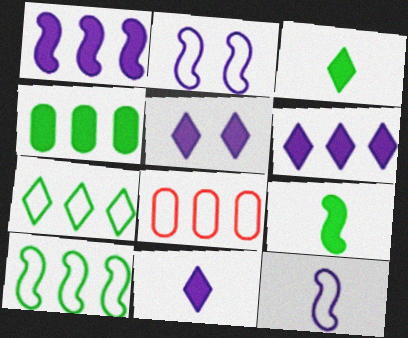[[5, 6, 11]]